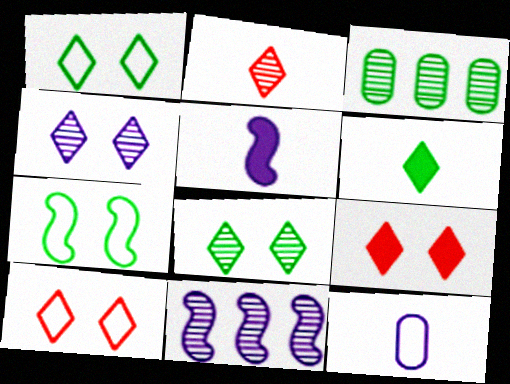[[1, 4, 9], 
[3, 5, 10], 
[3, 6, 7]]